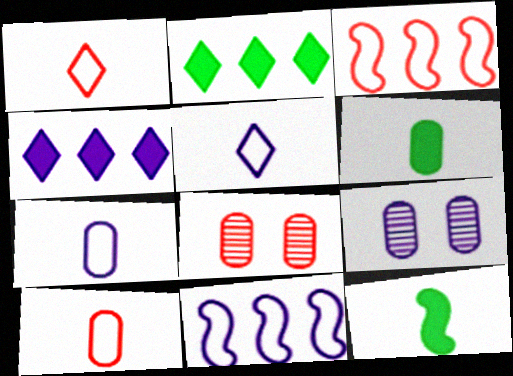[]